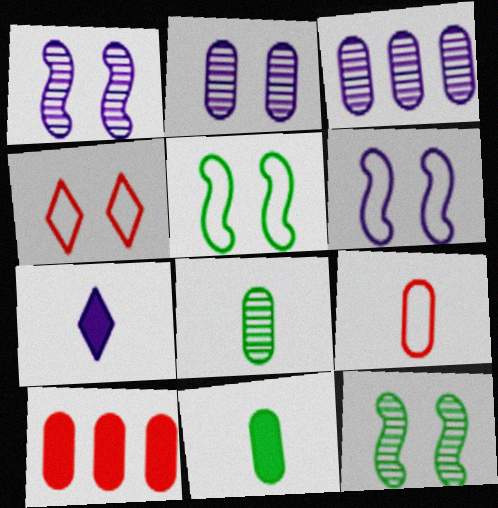[[3, 6, 7]]